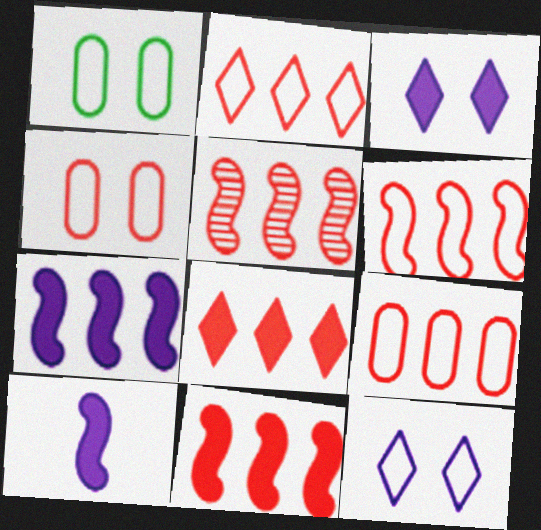[[2, 6, 9], 
[5, 6, 11], 
[5, 8, 9]]